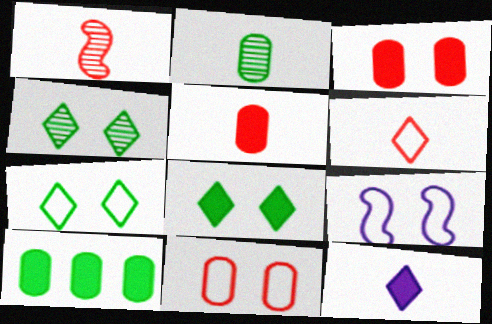[[1, 5, 6], 
[3, 4, 9], 
[4, 7, 8], 
[7, 9, 11]]